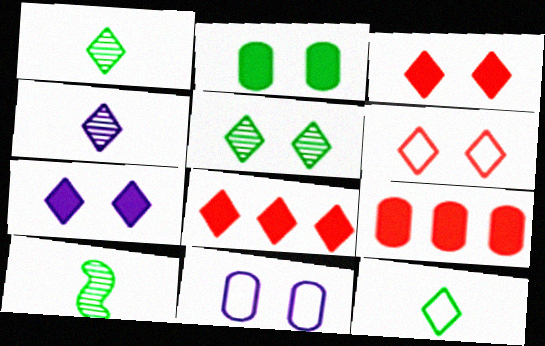[[5, 6, 7], 
[8, 10, 11]]